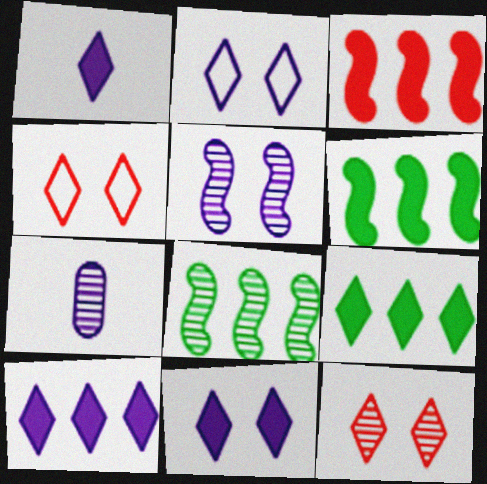[[1, 10, 11], 
[4, 6, 7], 
[7, 8, 12]]